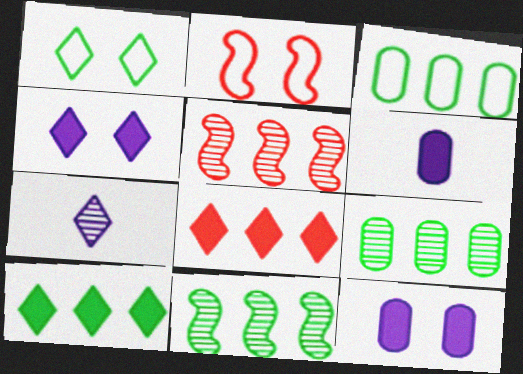[[1, 5, 6], 
[1, 7, 8], 
[3, 10, 11]]